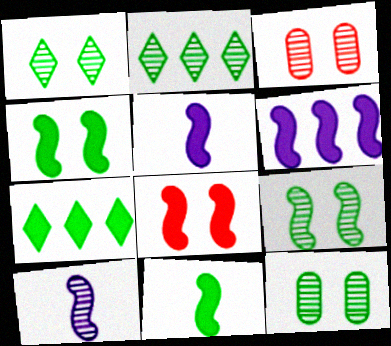[[1, 9, 12], 
[2, 3, 10], 
[6, 8, 11]]